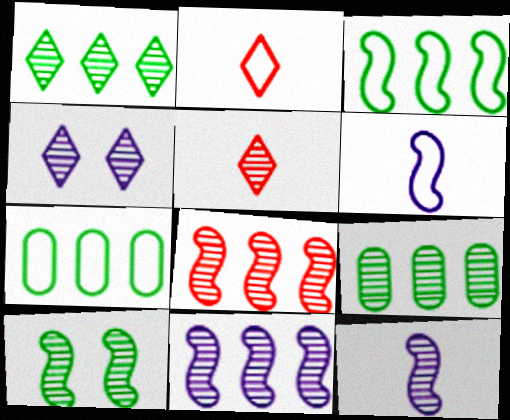[[1, 4, 5], 
[8, 10, 12]]